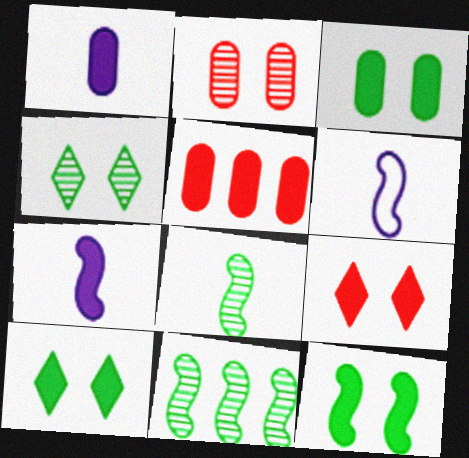[[1, 3, 5], 
[3, 10, 12], 
[4, 5, 6], 
[5, 7, 10]]